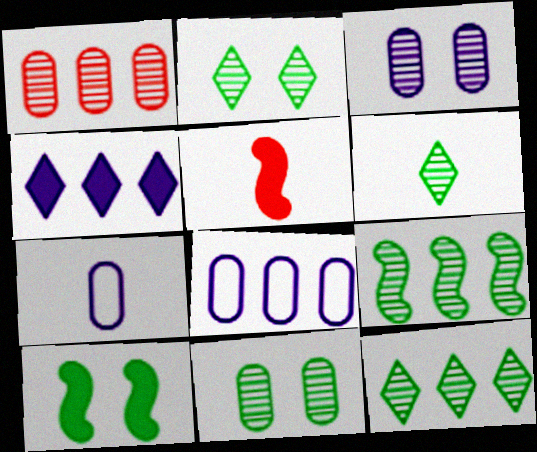[[2, 5, 8], 
[2, 6, 12], 
[5, 6, 7], 
[6, 9, 11]]